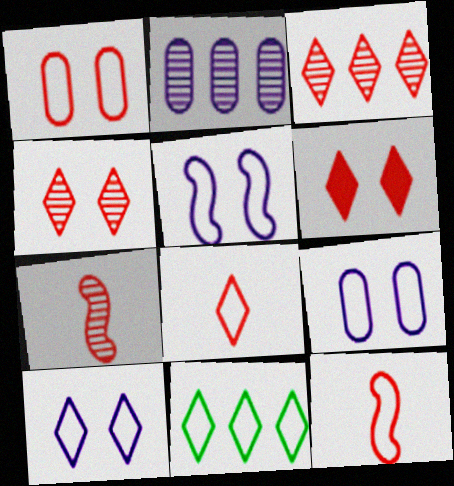[[3, 6, 8], 
[5, 9, 10], 
[8, 10, 11], 
[9, 11, 12]]